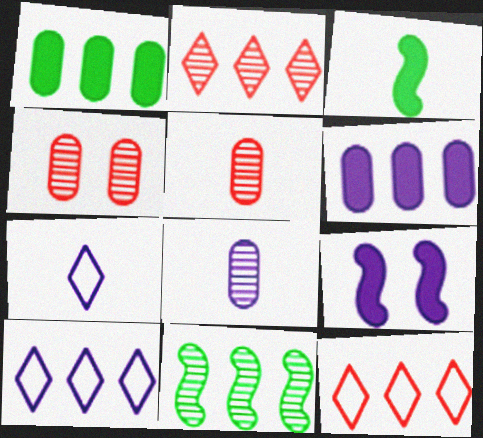[[3, 4, 10], 
[3, 5, 7], 
[6, 11, 12], 
[8, 9, 10]]